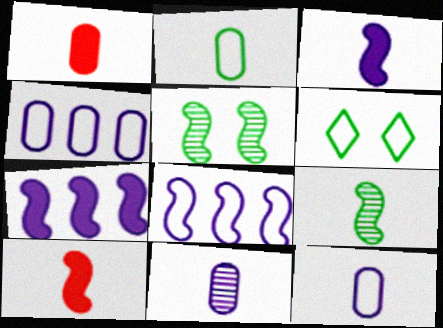[[1, 2, 11], 
[5, 8, 10]]